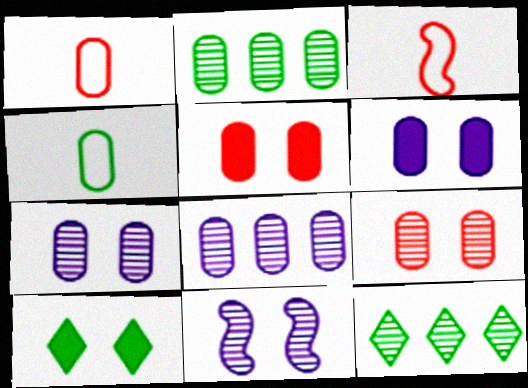[[1, 2, 6], 
[3, 6, 12], 
[3, 8, 10], 
[4, 5, 8]]